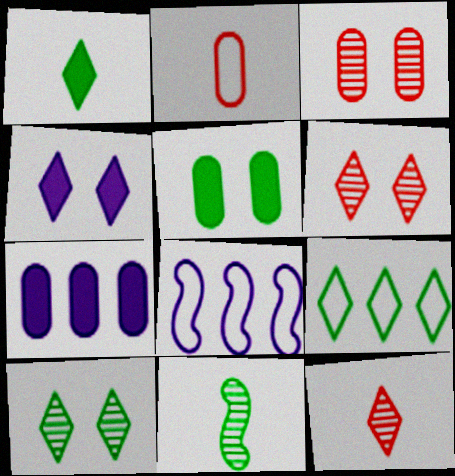[[1, 3, 8], 
[1, 9, 10], 
[4, 9, 12], 
[5, 8, 12], 
[5, 9, 11]]